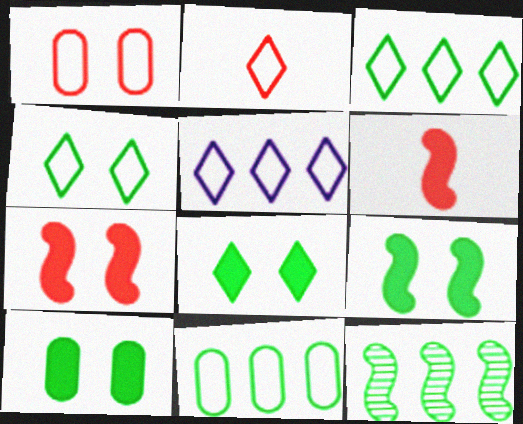[[2, 4, 5], 
[8, 9, 10]]